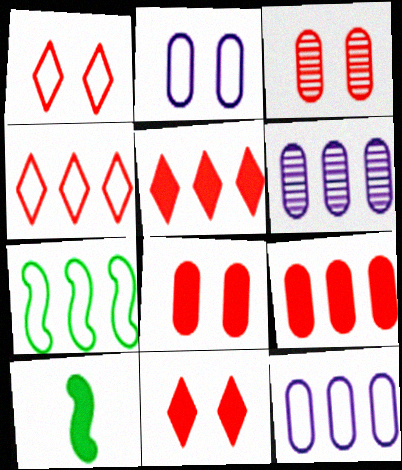[[1, 6, 10], 
[4, 7, 12], 
[5, 6, 7]]